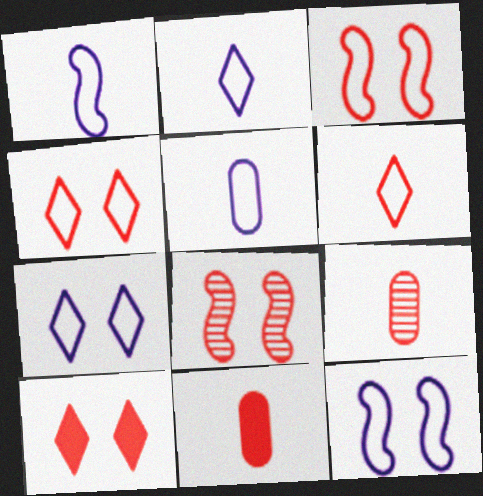[[1, 2, 5]]